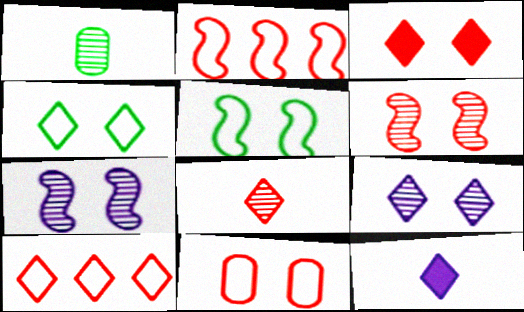[[3, 4, 9], 
[3, 6, 11], 
[3, 8, 10]]